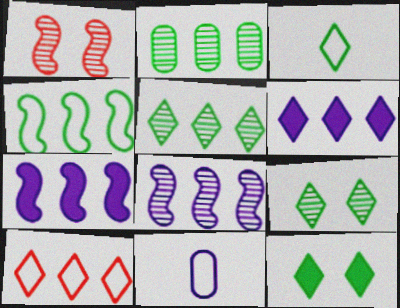[[2, 7, 10], 
[3, 5, 12], 
[5, 6, 10]]